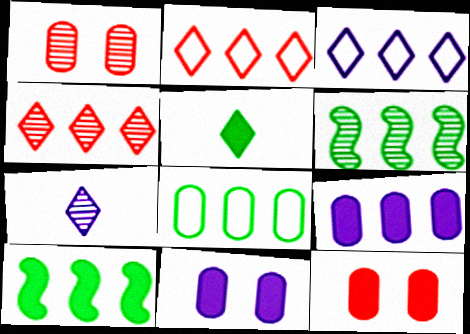[[1, 6, 7], 
[2, 6, 9]]